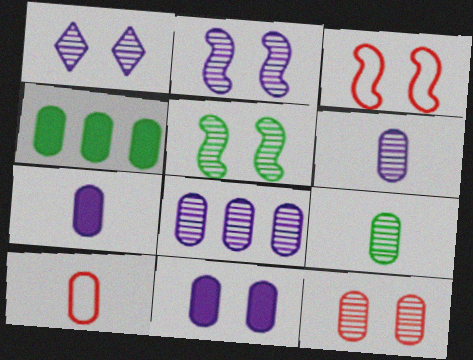[[1, 5, 12], 
[7, 9, 10], 
[8, 9, 12]]